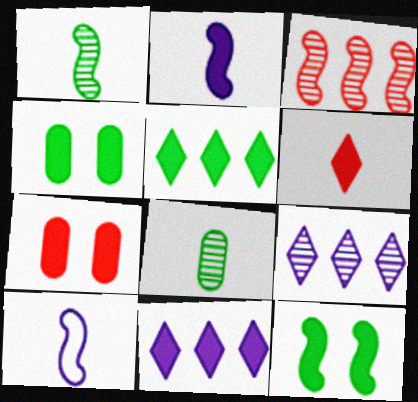[[2, 5, 7], 
[3, 10, 12], 
[6, 8, 10]]